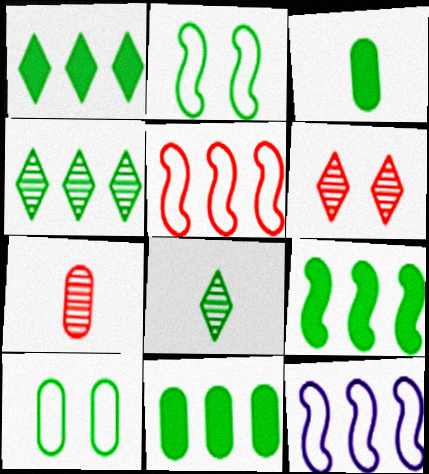[[1, 9, 11], 
[2, 3, 4], 
[2, 8, 11], 
[3, 6, 12], 
[8, 9, 10]]